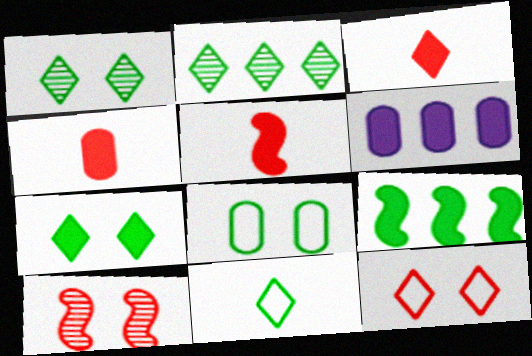[[2, 7, 11], 
[3, 4, 5], 
[5, 6, 7], 
[6, 10, 11]]